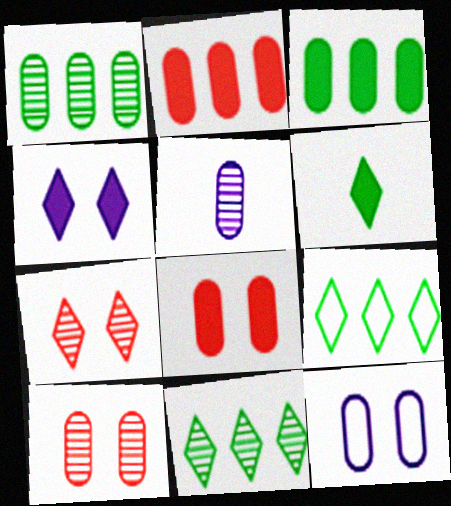[[1, 5, 10]]